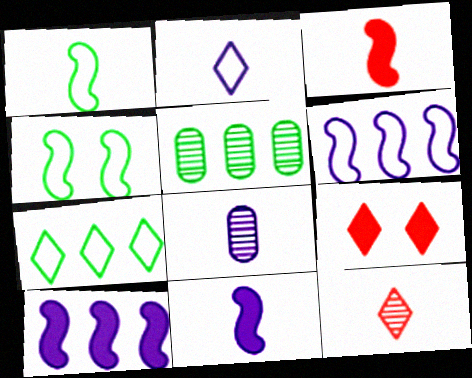[[2, 8, 11]]